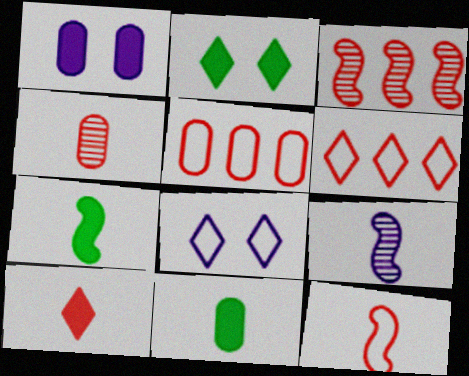[[2, 5, 9], 
[3, 8, 11], 
[4, 10, 12], 
[7, 9, 12]]